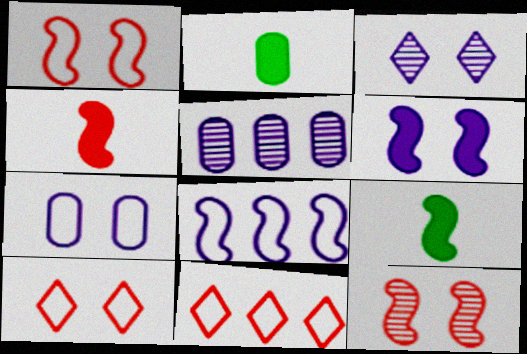[[3, 6, 7], 
[5, 9, 10], 
[8, 9, 12]]